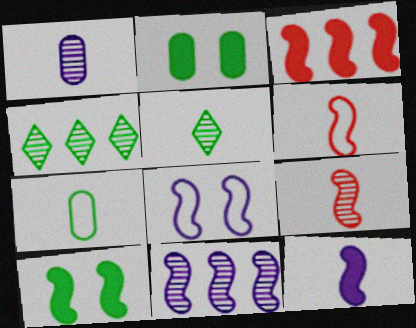[[1, 5, 9], 
[3, 10, 12], 
[4, 7, 10], 
[6, 10, 11], 
[8, 11, 12]]